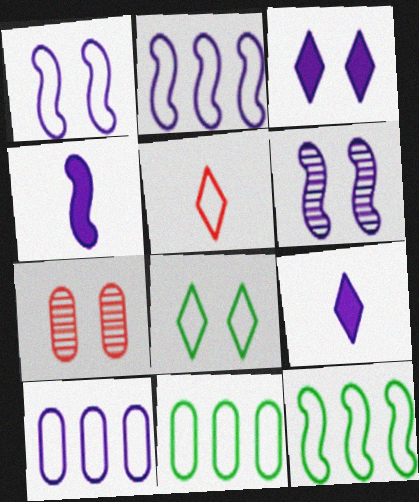[[1, 5, 11], 
[2, 4, 6], 
[6, 9, 10], 
[7, 9, 12]]